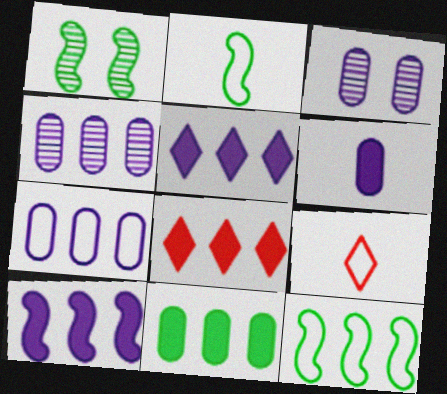[[2, 3, 8], 
[3, 6, 7], 
[4, 8, 12], 
[8, 10, 11]]